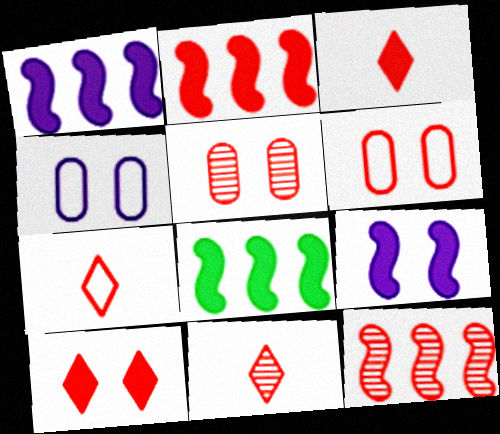[[1, 2, 8], 
[2, 5, 7], 
[2, 6, 11], 
[3, 6, 12], 
[3, 7, 11], 
[4, 8, 11], 
[5, 11, 12]]